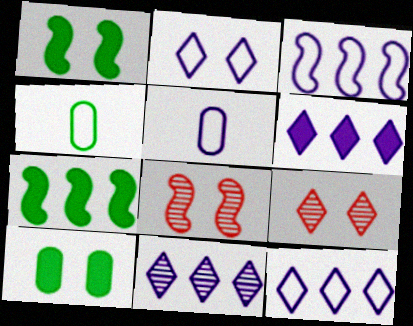[[2, 3, 5], 
[2, 8, 10], 
[4, 6, 8], 
[5, 7, 9], 
[6, 11, 12]]